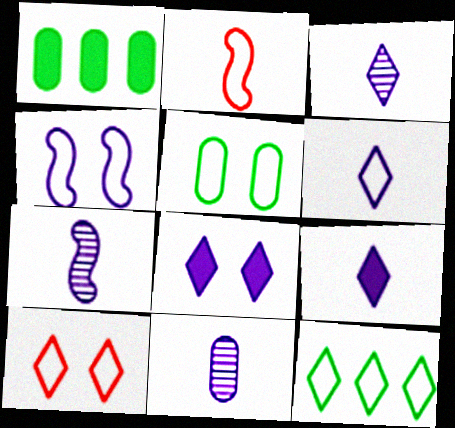[[1, 7, 10], 
[3, 6, 9], 
[3, 7, 11], 
[4, 5, 10], 
[6, 10, 12]]